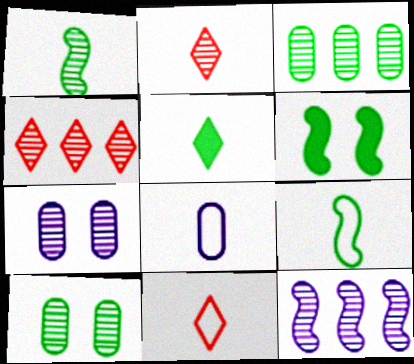[[1, 4, 7], 
[2, 10, 12], 
[3, 4, 12], 
[4, 6, 8], 
[8, 9, 11]]